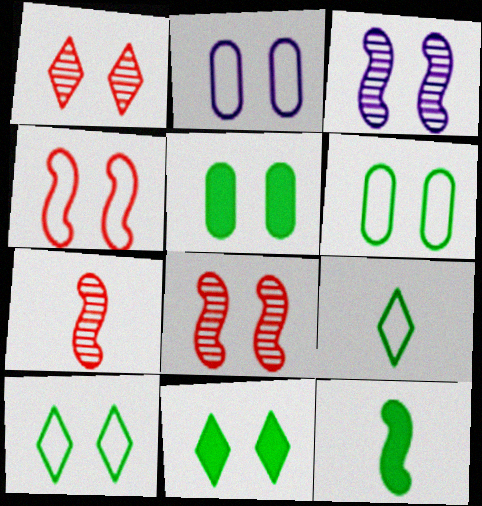[[2, 4, 10], 
[2, 8, 11]]